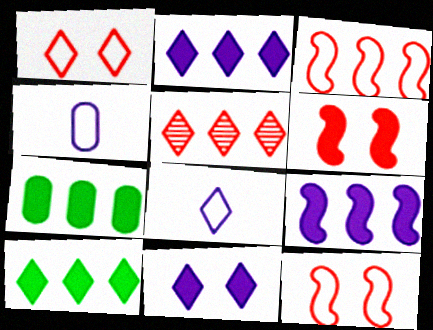[]